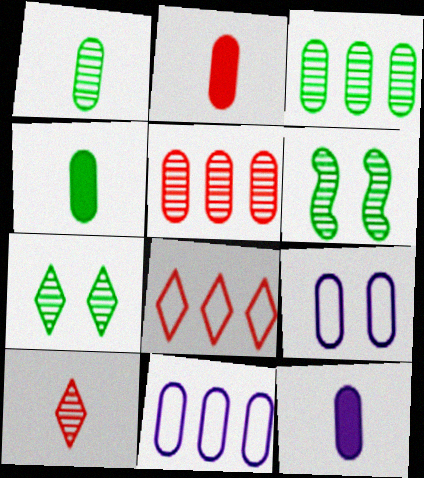[[2, 3, 9], 
[2, 4, 12], 
[4, 5, 9], 
[6, 8, 12]]